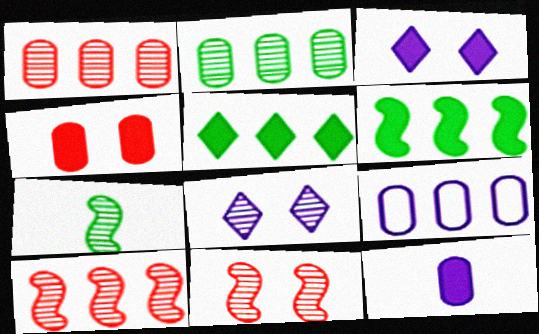[[1, 7, 8], 
[5, 9, 10]]